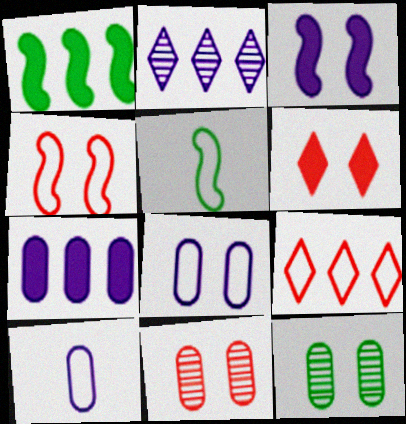[[2, 3, 10], 
[4, 6, 11], 
[5, 8, 9]]